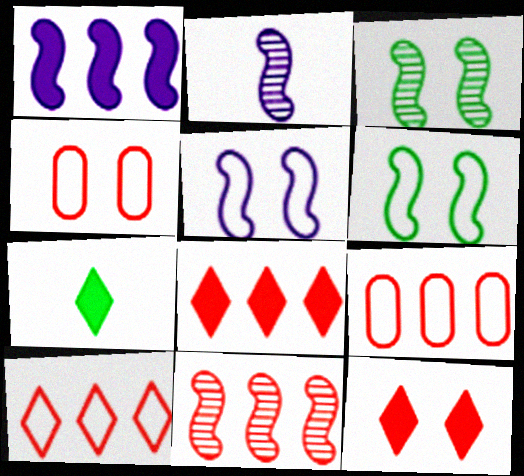[[1, 2, 5], 
[2, 3, 11], 
[8, 9, 11]]